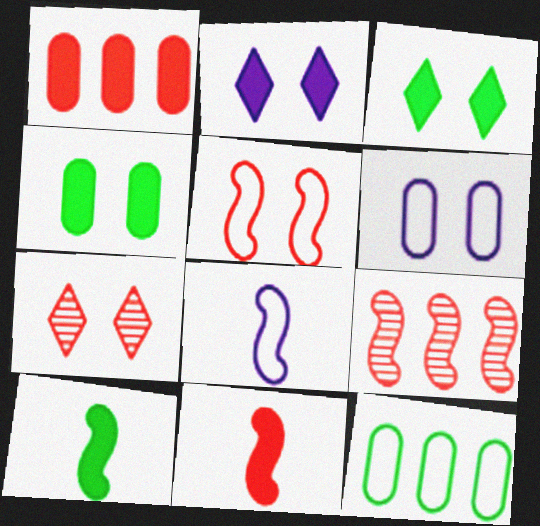[[1, 2, 10], 
[5, 9, 11]]